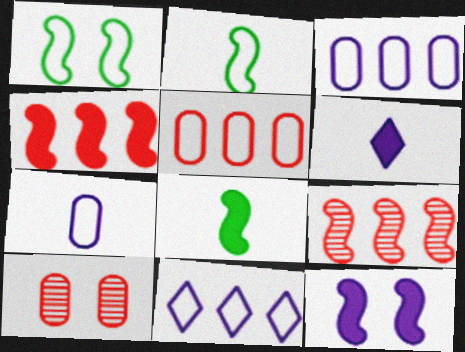[[2, 9, 12], 
[4, 8, 12], 
[8, 10, 11]]